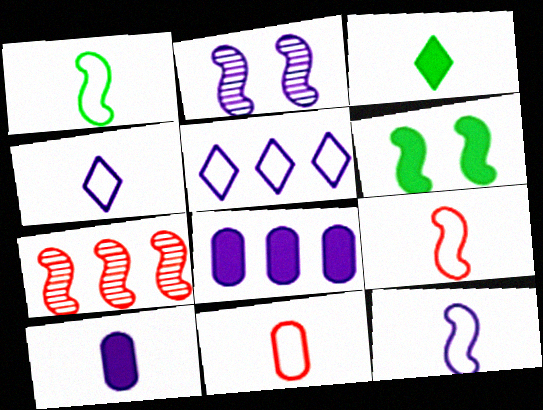[[1, 4, 11], 
[1, 9, 12], 
[2, 4, 8], 
[2, 5, 10], 
[6, 7, 12]]